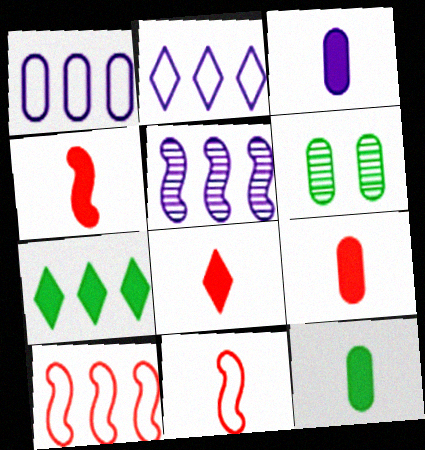[[1, 6, 9], 
[2, 4, 6], 
[3, 9, 12], 
[4, 8, 9]]